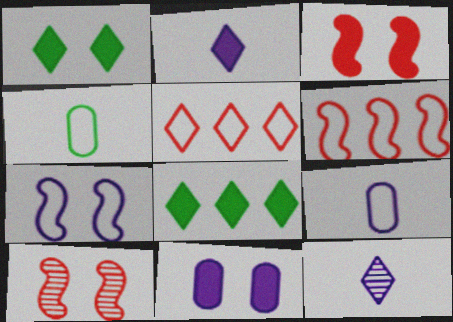[[1, 3, 11], 
[1, 5, 12], 
[4, 5, 7], 
[8, 9, 10]]